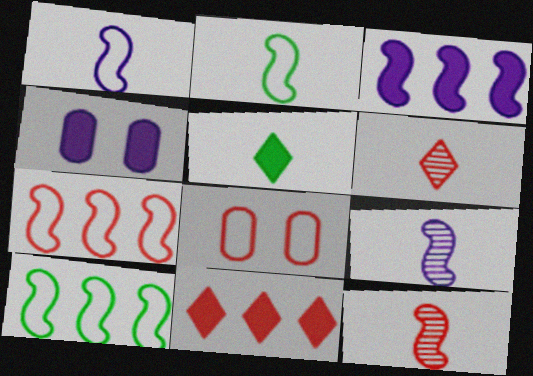[[4, 6, 10], 
[8, 11, 12]]